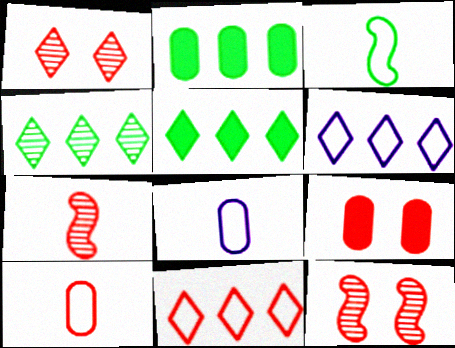[[5, 8, 12], 
[7, 9, 11]]